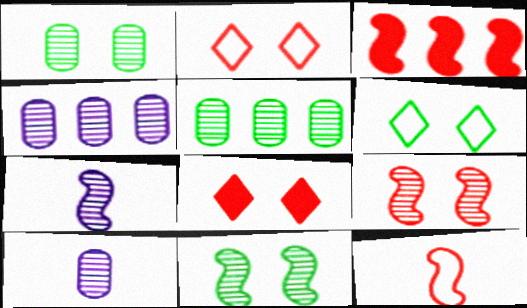[[3, 6, 10], 
[3, 9, 12]]